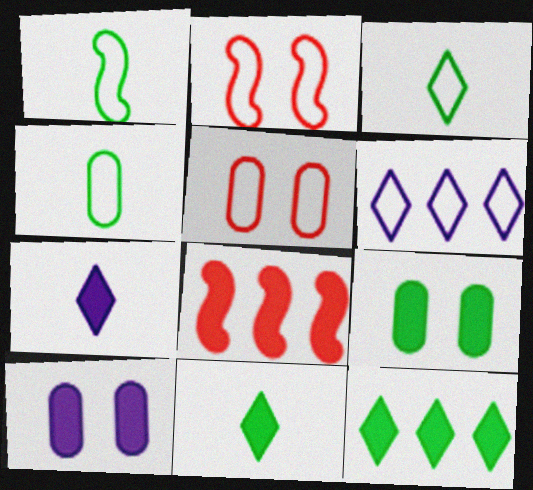[[1, 3, 4], 
[1, 5, 6], 
[2, 4, 6], 
[7, 8, 9], 
[8, 10, 11]]